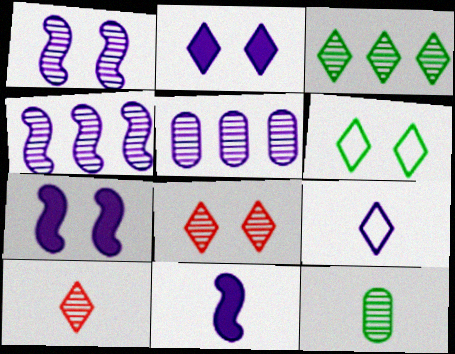[[2, 6, 8], 
[4, 8, 12], 
[5, 7, 9]]